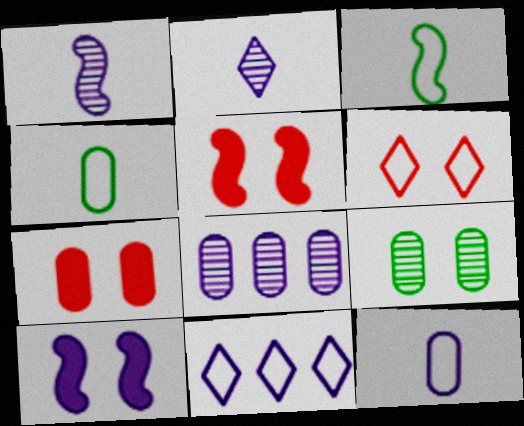[[4, 7, 8], 
[6, 9, 10]]